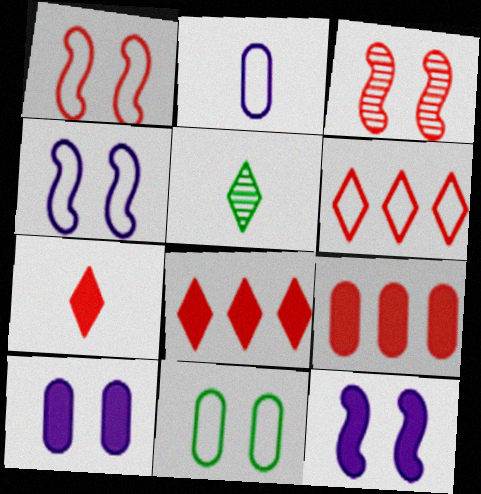[[4, 5, 9]]